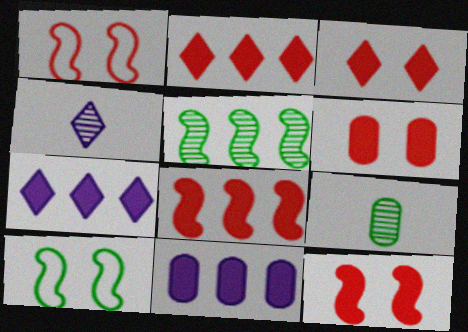[[1, 7, 9], 
[3, 6, 12]]